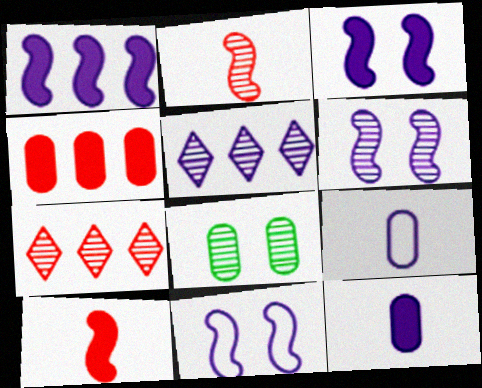[[2, 5, 8], 
[3, 5, 9], 
[3, 6, 11], 
[4, 8, 9], 
[5, 11, 12]]